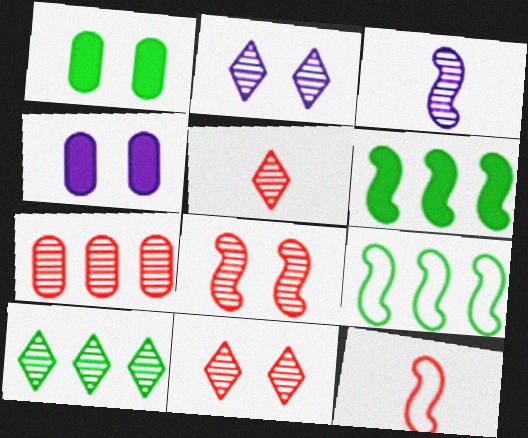[[2, 5, 10], 
[4, 5, 9], 
[4, 10, 12], 
[5, 7, 8]]